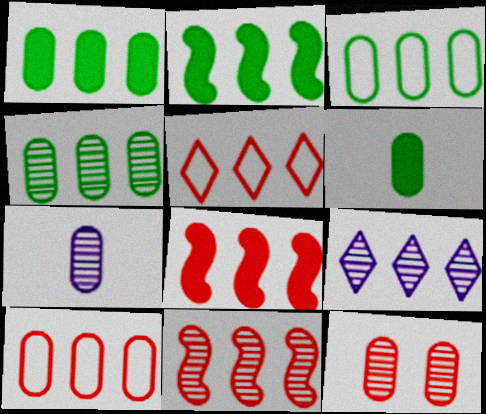[[1, 3, 4], 
[2, 9, 10], 
[3, 8, 9], 
[4, 7, 12], 
[4, 9, 11]]